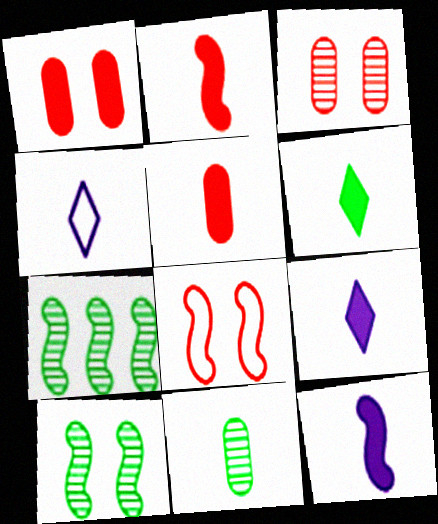[[1, 4, 7], 
[2, 4, 11], 
[5, 6, 12], 
[7, 8, 12]]